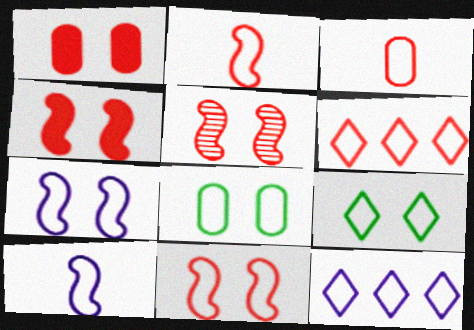[[2, 8, 12], 
[3, 6, 11], 
[4, 5, 11], 
[6, 8, 10]]